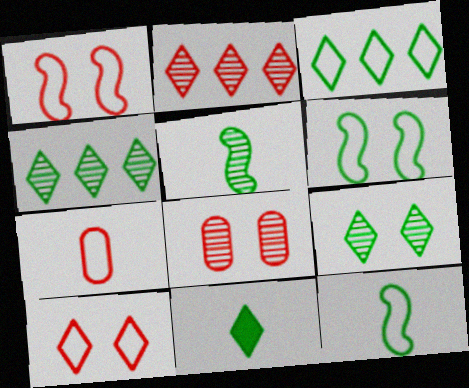[[3, 9, 11]]